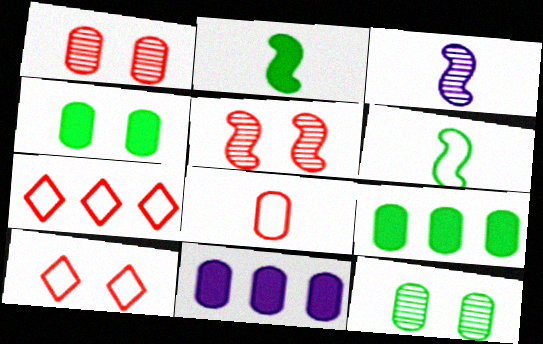[[3, 4, 7], 
[3, 9, 10], 
[8, 11, 12]]